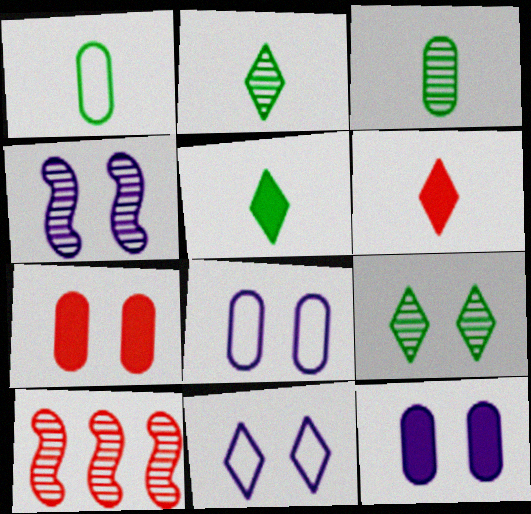[[4, 11, 12], 
[5, 8, 10]]